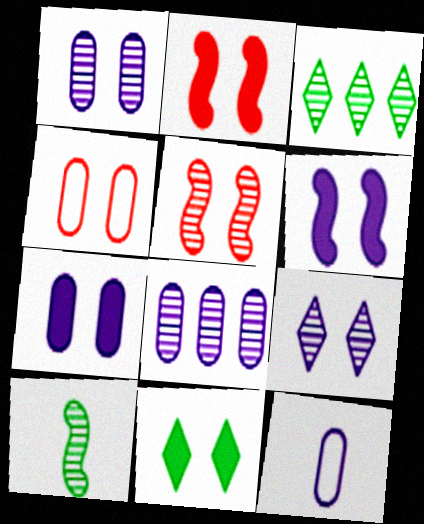[[2, 3, 12], 
[2, 7, 11], 
[7, 8, 12]]